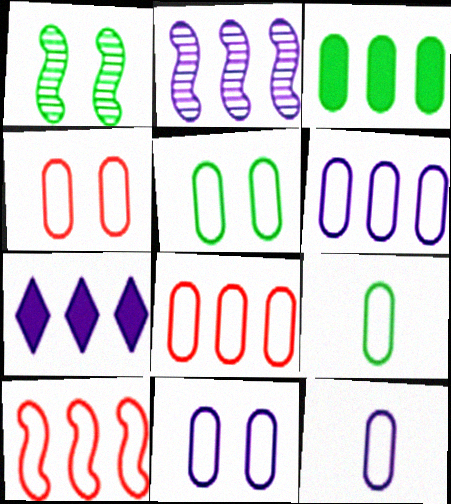[[2, 6, 7], 
[4, 5, 11], 
[4, 6, 9], 
[5, 8, 12], 
[6, 11, 12], 
[8, 9, 11]]